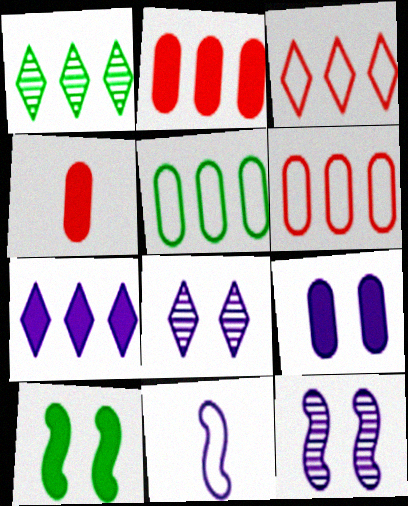[[1, 3, 7], 
[4, 7, 10]]